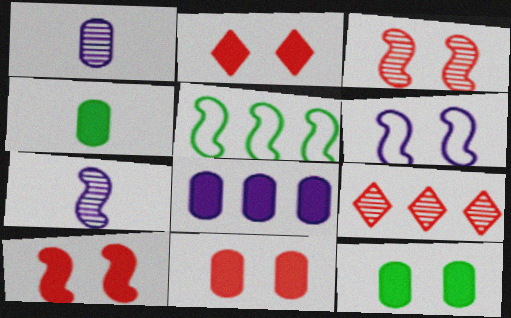[[1, 2, 5], 
[2, 10, 11], 
[4, 6, 9], 
[4, 8, 11], 
[5, 7, 10], 
[5, 8, 9]]